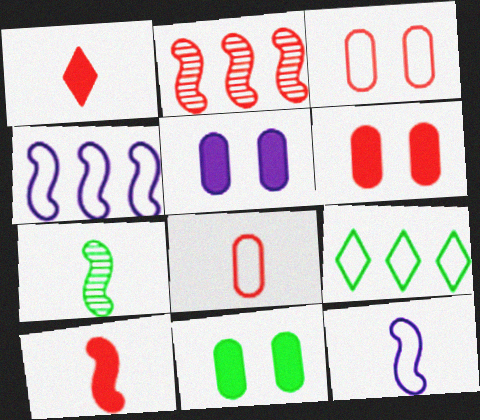[[1, 2, 3], 
[3, 9, 12], 
[5, 6, 11], 
[7, 9, 11], 
[7, 10, 12]]